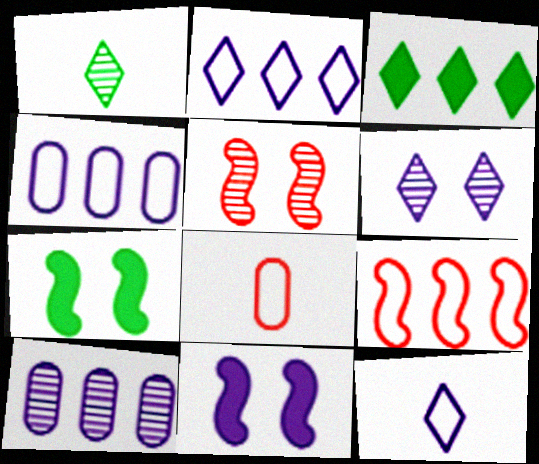[[1, 5, 10], 
[3, 9, 10], 
[10, 11, 12]]